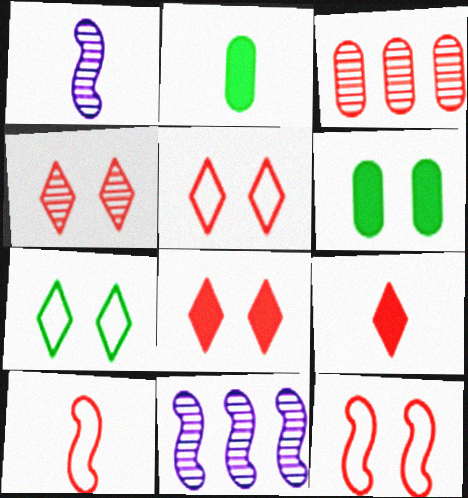[[2, 5, 11], 
[3, 8, 10], 
[3, 9, 12], 
[4, 5, 8]]